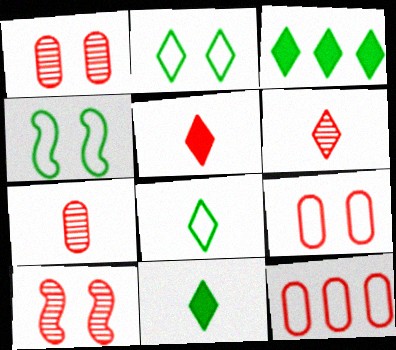[[5, 10, 12]]